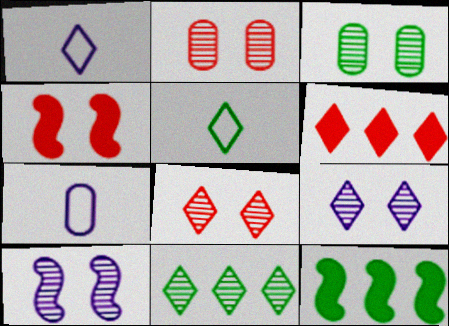[[1, 2, 12], 
[3, 5, 12], 
[3, 8, 10], 
[4, 7, 11], 
[5, 6, 9], 
[7, 8, 12]]